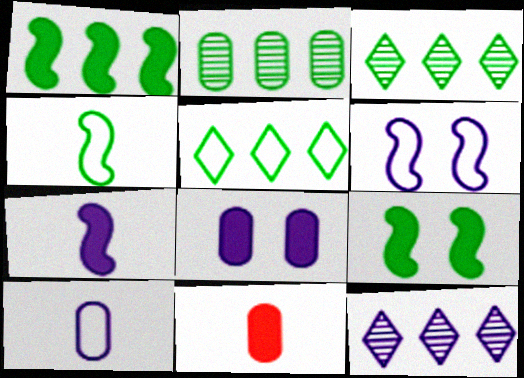[[1, 2, 5], 
[3, 6, 11]]